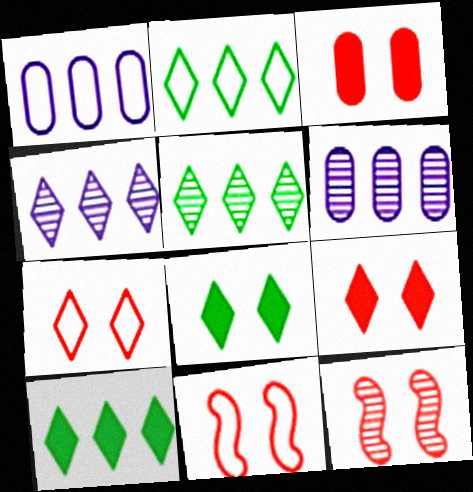[[2, 5, 10], 
[3, 7, 12]]